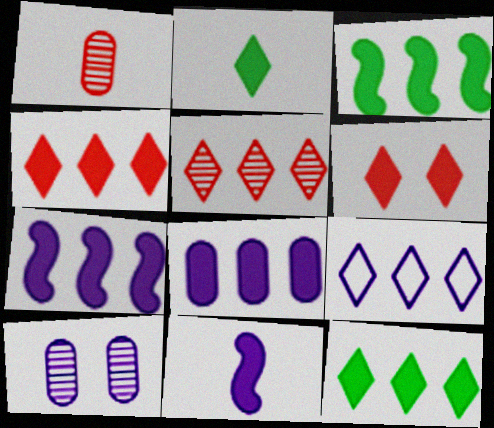[[3, 4, 8], 
[5, 9, 12], 
[9, 10, 11]]